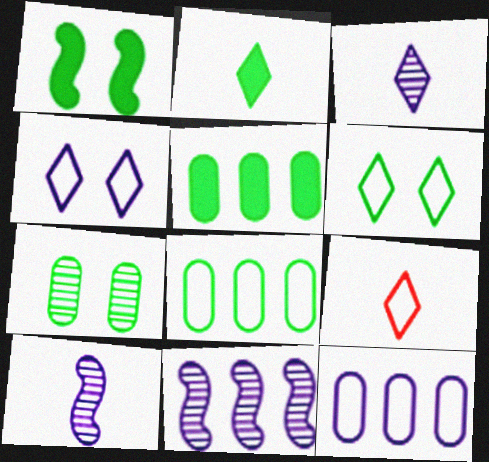[[1, 2, 5], 
[1, 6, 7], 
[2, 3, 9]]